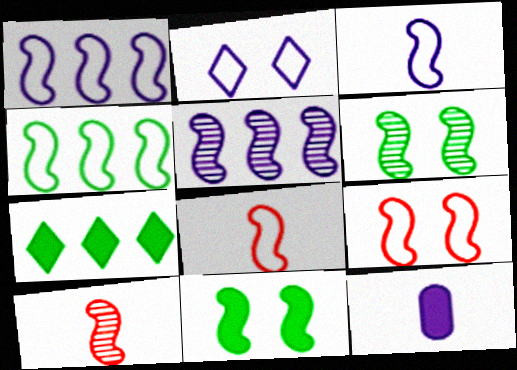[[1, 10, 11], 
[2, 5, 12], 
[3, 4, 9], 
[5, 6, 10], 
[5, 8, 11]]